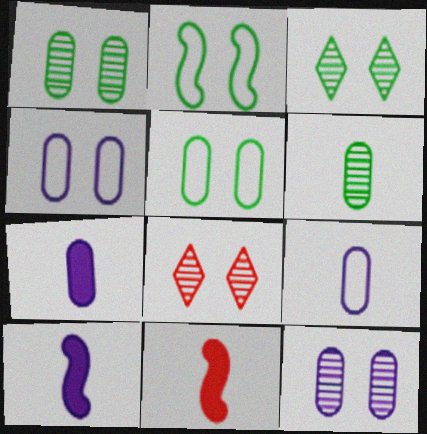[]